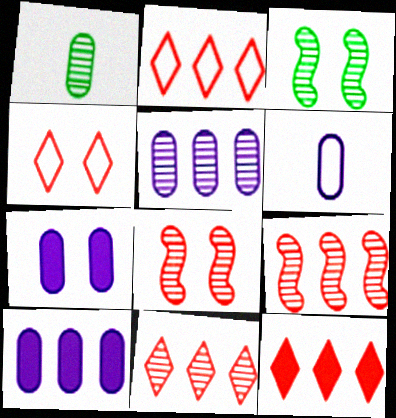[[2, 11, 12], 
[3, 4, 7], 
[3, 6, 12], 
[5, 6, 7]]